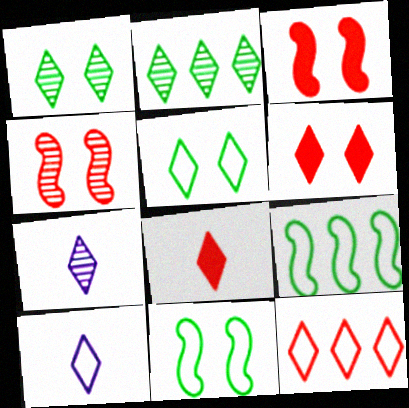[[2, 6, 10], 
[5, 10, 12]]